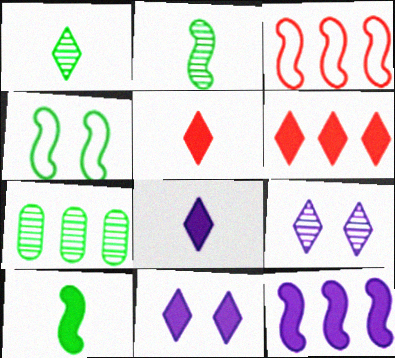[]